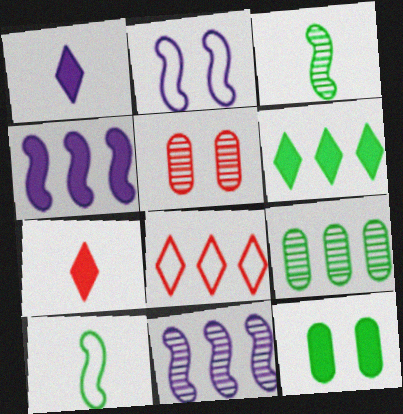[[2, 7, 9], 
[4, 7, 12], 
[4, 8, 9]]